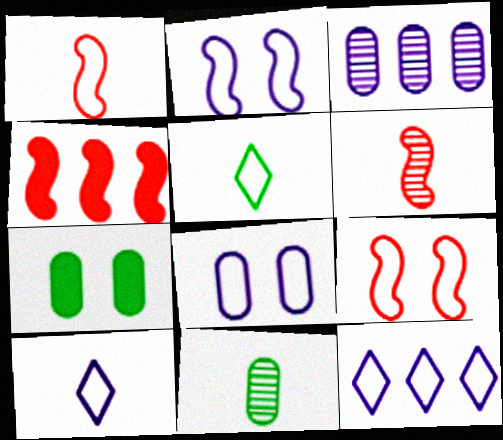[[4, 6, 9], 
[6, 7, 12]]